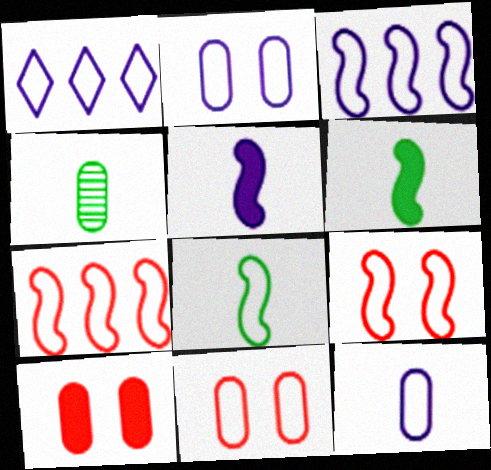[[1, 8, 11], 
[3, 8, 9]]